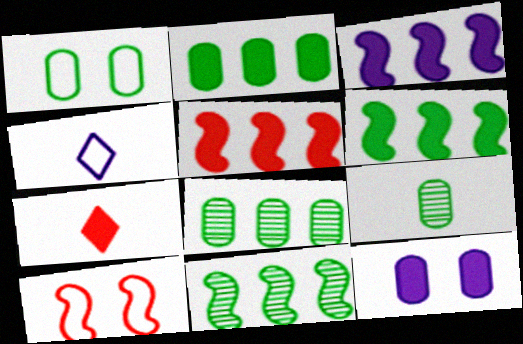[[1, 2, 9], 
[3, 5, 6], 
[6, 7, 12]]